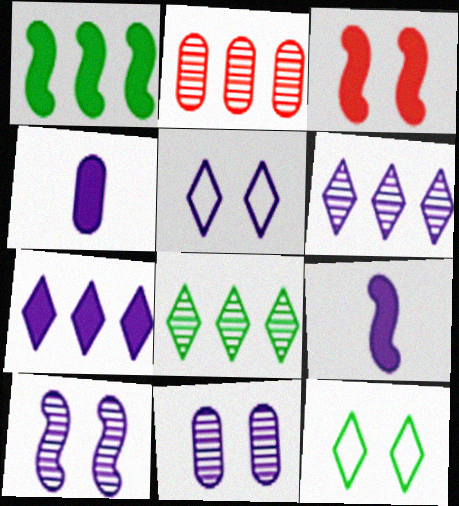[[1, 3, 9], 
[2, 9, 12], 
[3, 11, 12]]